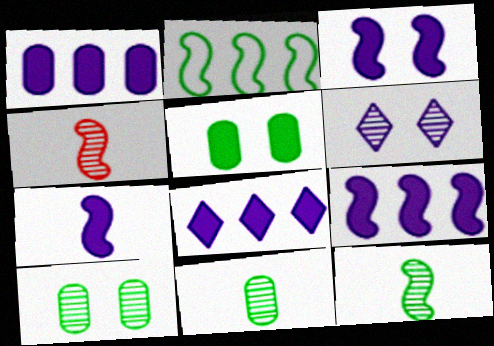[[1, 8, 9], 
[2, 3, 4], 
[3, 7, 9]]